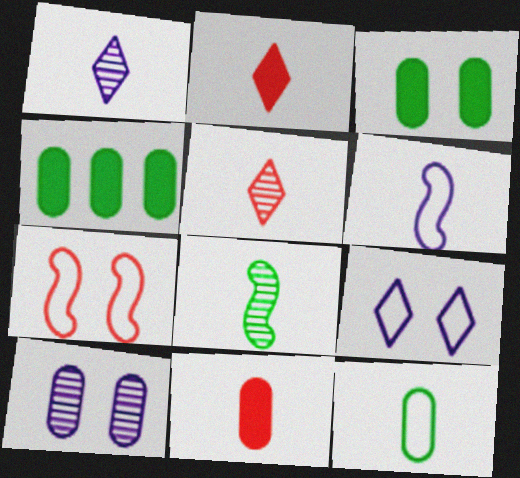[[1, 4, 7]]